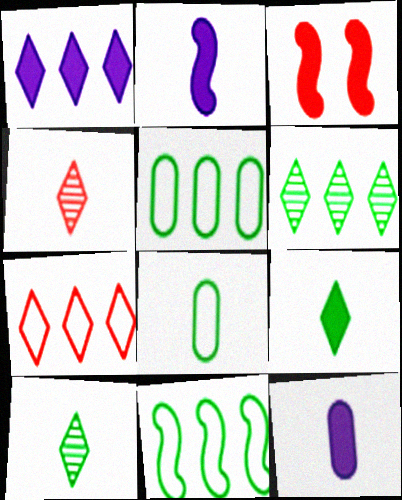[[1, 6, 7], 
[2, 4, 8]]